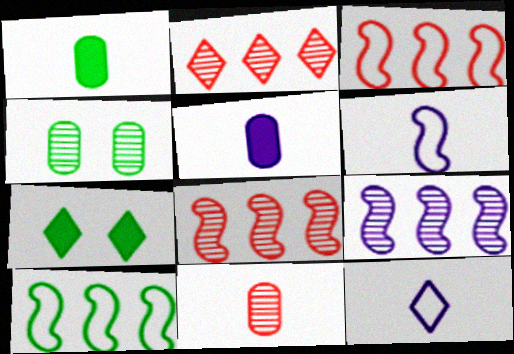[[2, 7, 12]]